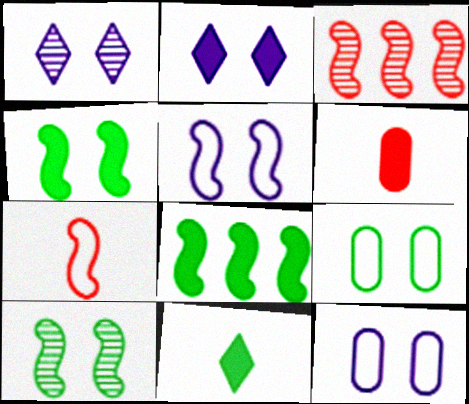[[2, 6, 8], 
[3, 11, 12]]